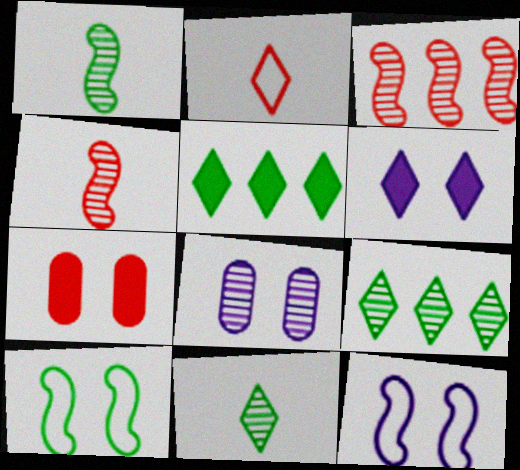[[2, 3, 7], 
[2, 6, 9], 
[3, 8, 11], 
[4, 8, 9], 
[6, 8, 12]]